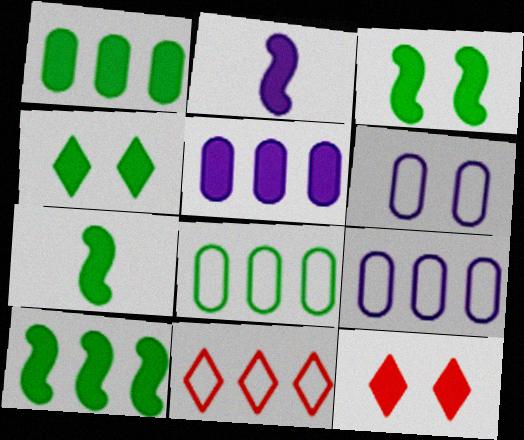[[1, 2, 12], 
[1, 4, 7], 
[3, 7, 10], 
[5, 7, 12]]